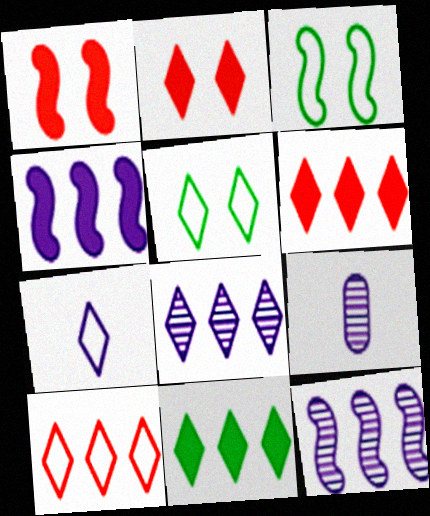[[3, 6, 9], 
[5, 7, 10], 
[8, 10, 11]]